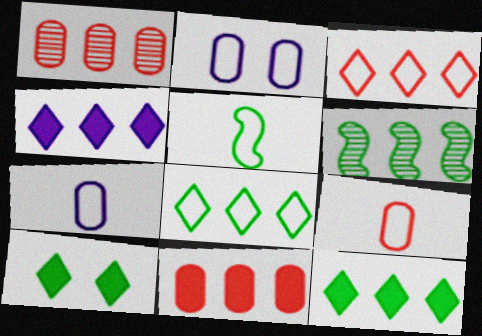[[2, 3, 5]]